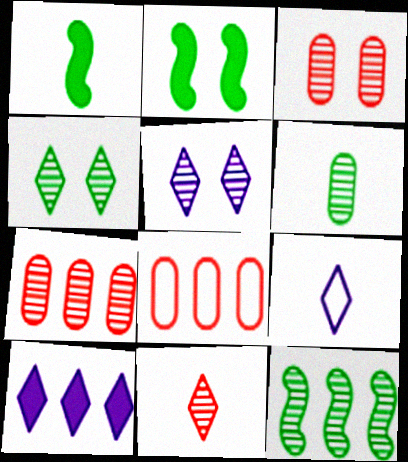[[1, 5, 8], 
[2, 7, 9], 
[4, 6, 12], 
[5, 9, 10], 
[8, 10, 12]]